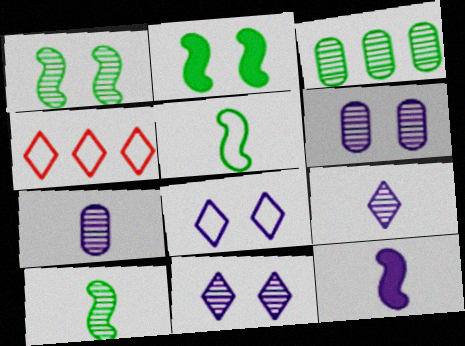[[2, 4, 7]]